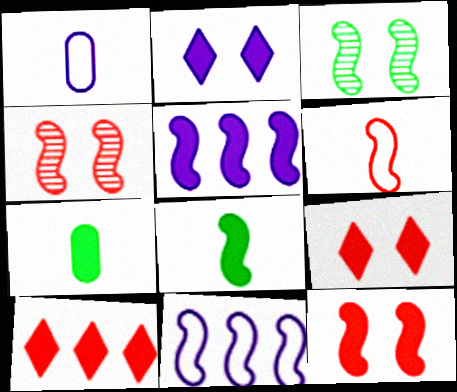[[1, 3, 10], 
[3, 5, 6], 
[4, 8, 11], 
[5, 7, 9], 
[5, 8, 12]]